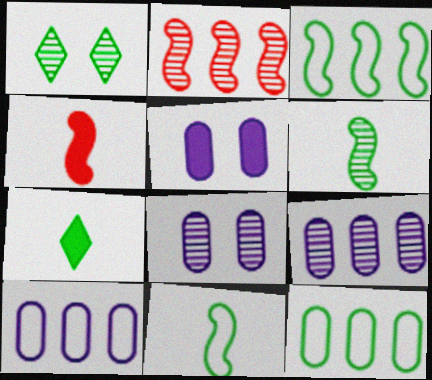[[1, 4, 10]]